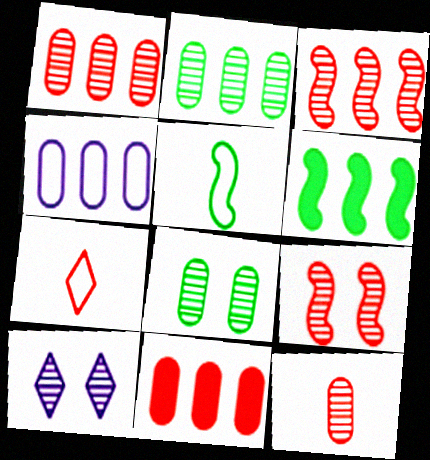[[2, 4, 11], 
[5, 10, 11], 
[7, 9, 11], 
[8, 9, 10]]